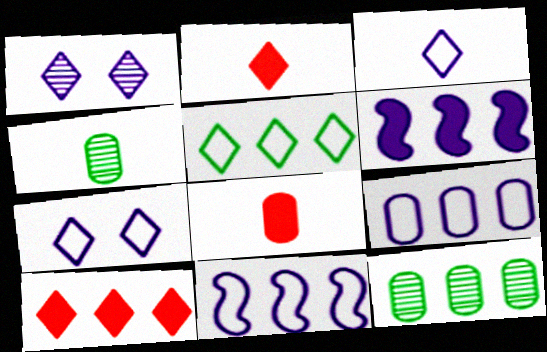[[1, 2, 5], 
[10, 11, 12]]